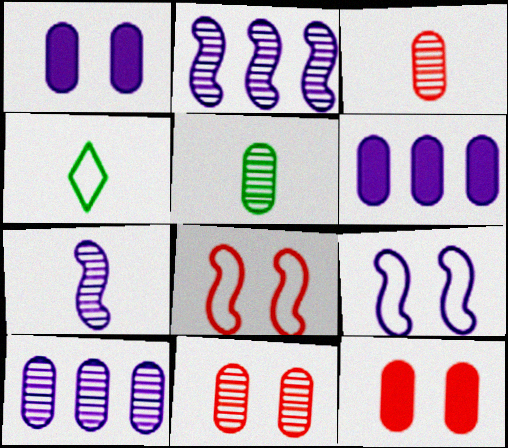[[2, 4, 12], 
[5, 10, 11]]